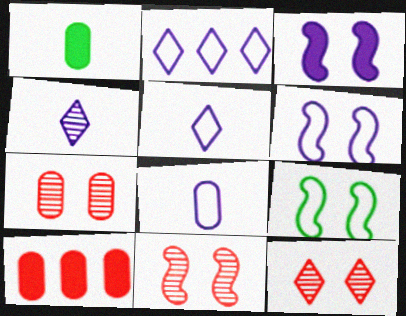[[1, 2, 11], 
[2, 6, 8], 
[3, 9, 11], 
[4, 9, 10], 
[7, 11, 12]]